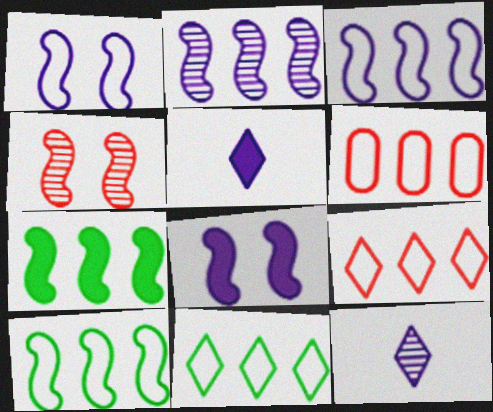[[3, 6, 11]]